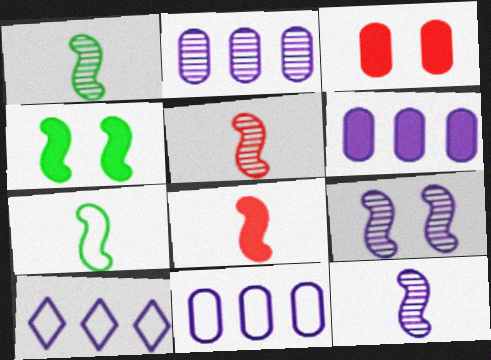[[1, 3, 10], 
[1, 5, 12], 
[2, 6, 11], 
[7, 8, 12]]